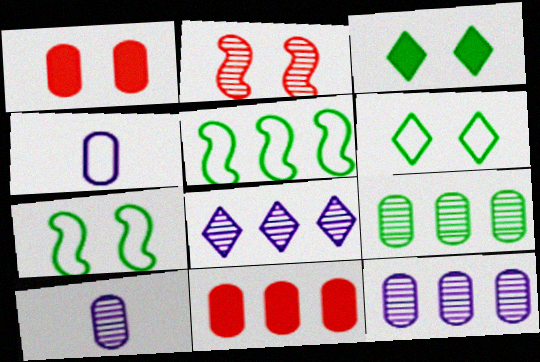[[1, 4, 9], 
[5, 8, 11]]